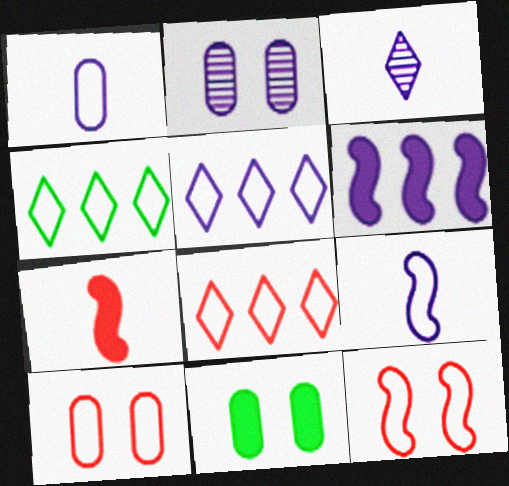[[1, 4, 12], 
[2, 4, 7], 
[2, 10, 11], 
[4, 5, 8], 
[4, 9, 10]]